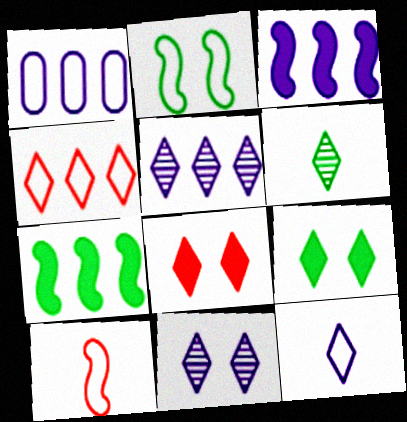[[1, 3, 5]]